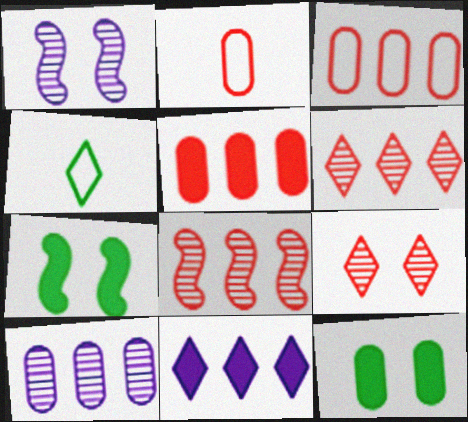[[1, 4, 5], 
[2, 10, 12], 
[4, 9, 11]]